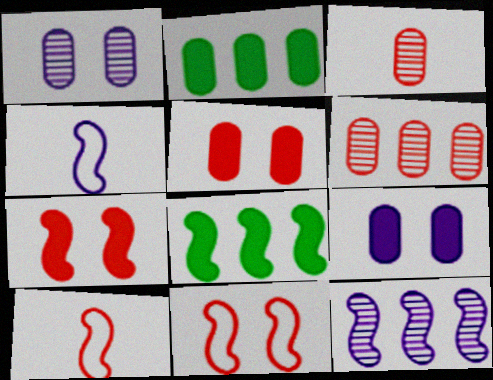[]